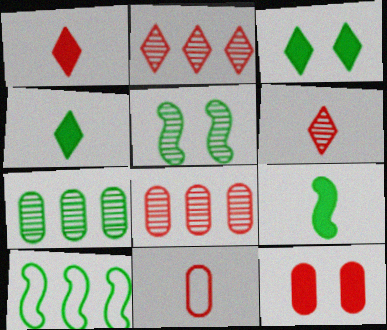[[5, 9, 10], 
[8, 11, 12]]